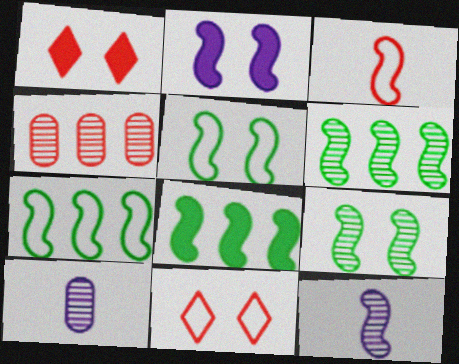[[1, 3, 4], 
[1, 7, 10], 
[2, 3, 6], 
[6, 7, 8], 
[8, 10, 11]]